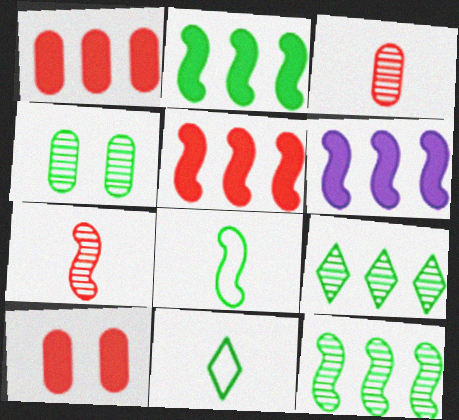[[2, 4, 11], 
[2, 5, 6]]